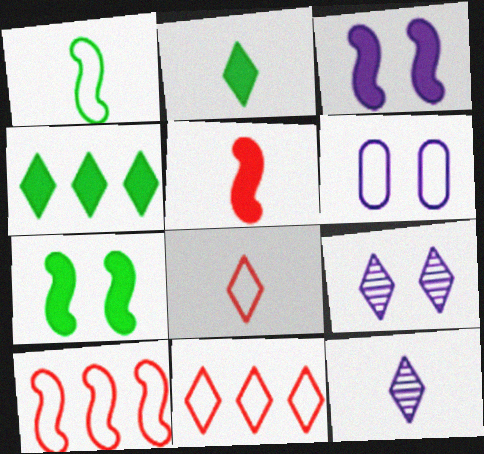[[1, 6, 11], 
[2, 8, 12], 
[2, 9, 11], 
[3, 6, 9], 
[4, 8, 9]]